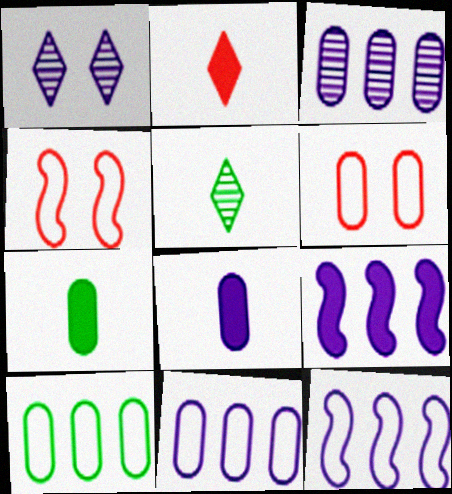[[1, 8, 12], 
[3, 6, 7], 
[5, 6, 9]]